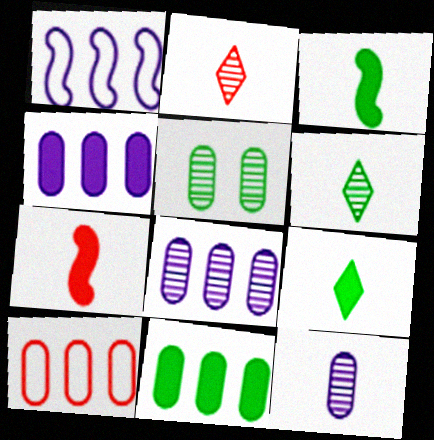[[8, 10, 11]]